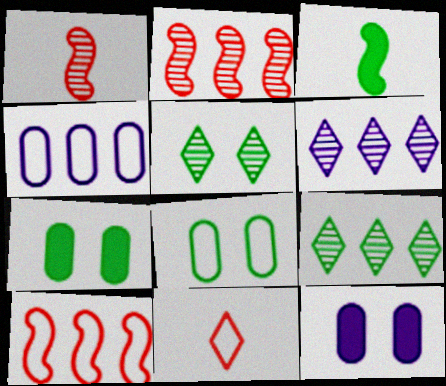[[3, 8, 9]]